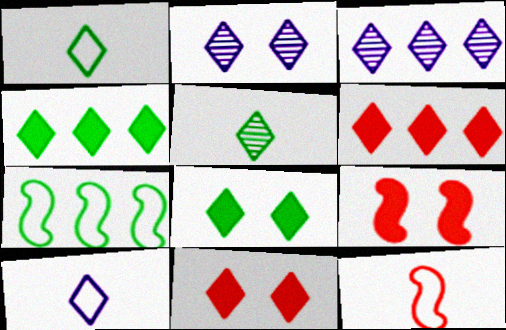[[1, 2, 6], 
[1, 3, 11]]